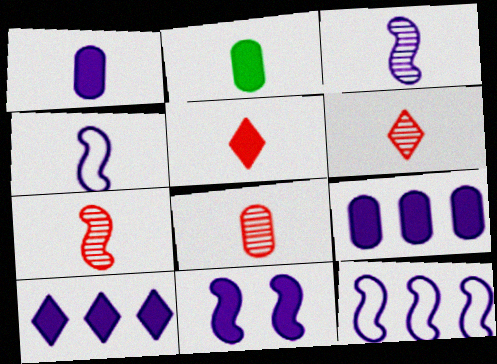[[1, 10, 11], 
[2, 4, 6], 
[3, 11, 12], 
[6, 7, 8]]